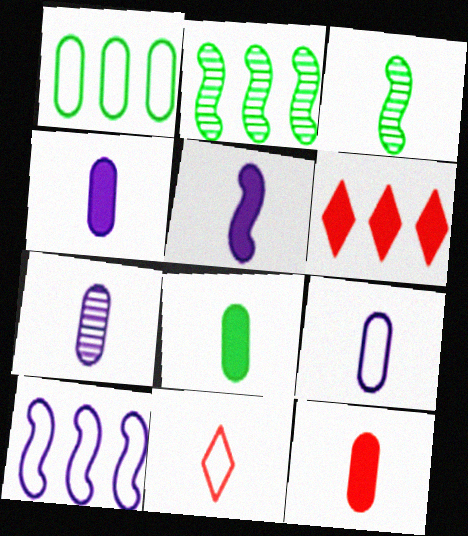[[3, 4, 11], 
[4, 7, 9], 
[4, 8, 12]]